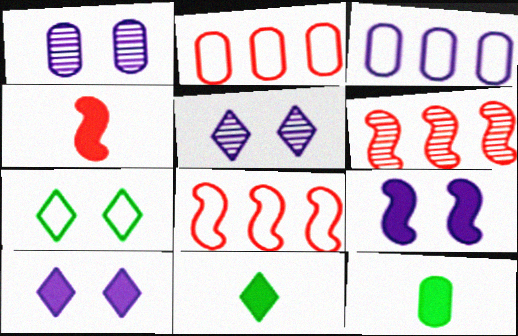[[1, 2, 12], 
[1, 8, 11], 
[5, 8, 12]]